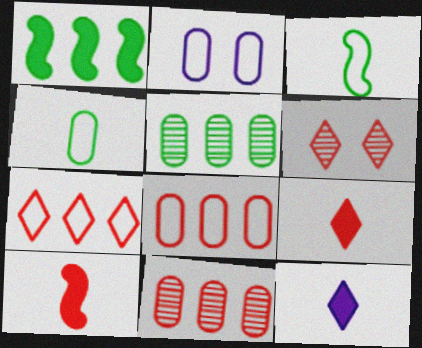[[2, 3, 7], 
[2, 4, 8], 
[6, 7, 9], 
[6, 8, 10]]